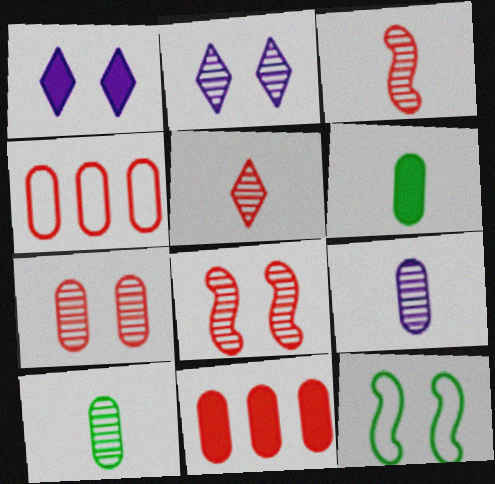[[1, 7, 12]]